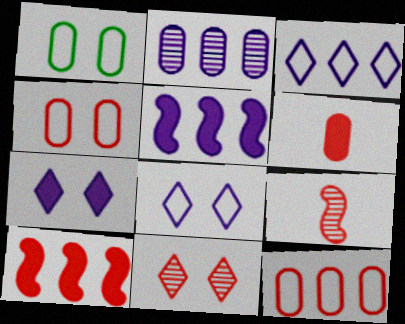[[1, 2, 6], 
[2, 3, 5]]